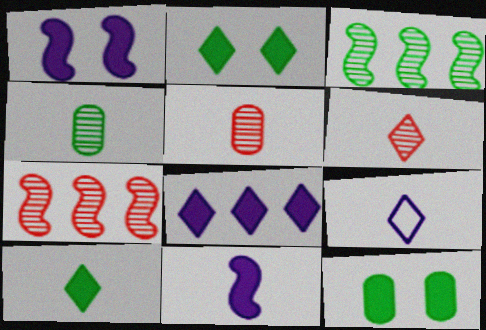[[6, 9, 10], 
[7, 9, 12]]